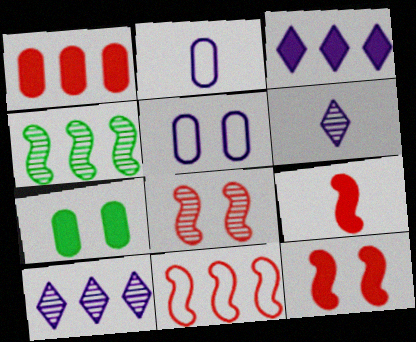[[3, 7, 9], 
[6, 7, 11], 
[8, 9, 11]]